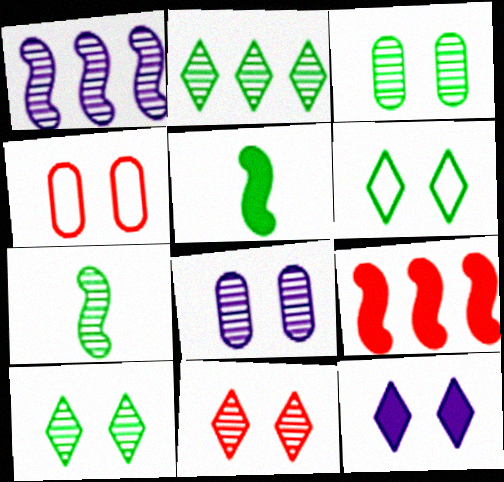[[2, 3, 7], 
[6, 11, 12]]